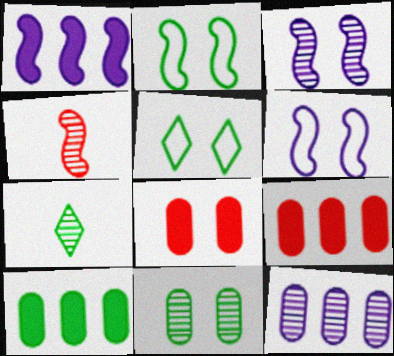[[1, 2, 4], 
[2, 7, 10], 
[3, 5, 8], 
[6, 7, 9]]